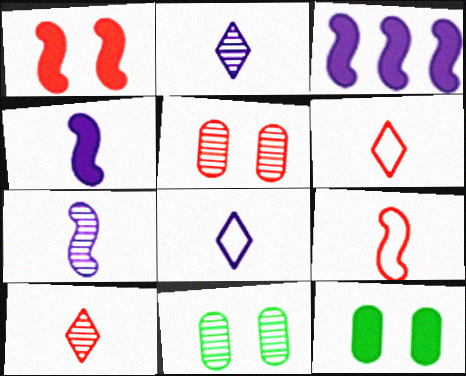[[3, 6, 11]]